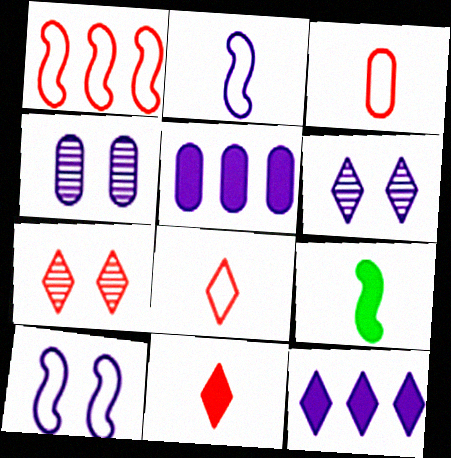[[2, 4, 12], 
[2, 5, 6]]